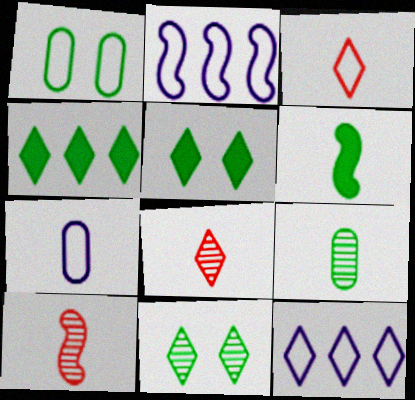[[1, 2, 3], 
[5, 8, 12], 
[6, 7, 8]]